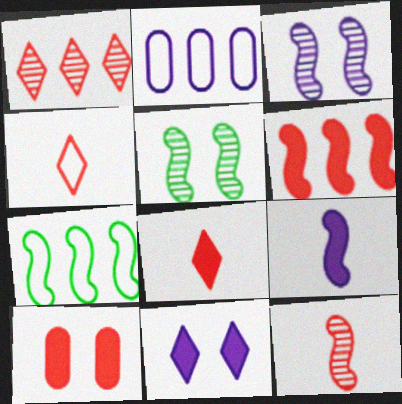[[2, 5, 8], 
[6, 8, 10]]